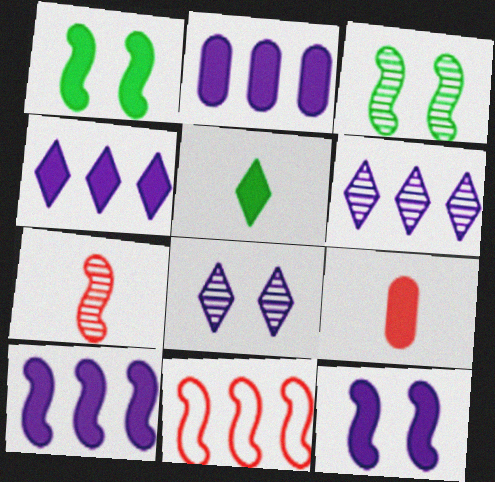[[1, 4, 9], 
[2, 4, 10]]